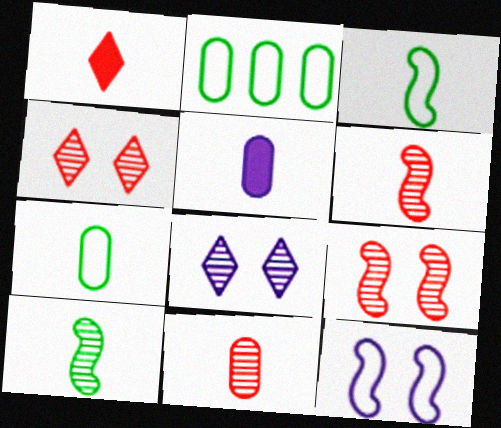[[5, 7, 11]]